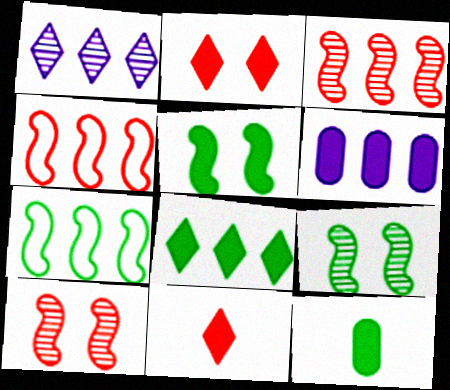[[5, 6, 11], 
[5, 8, 12]]